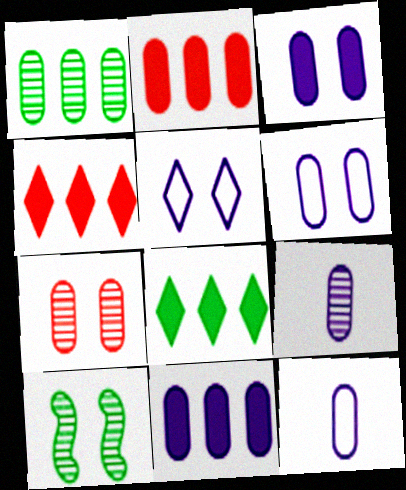[[1, 7, 9], 
[4, 10, 12], 
[6, 9, 11]]